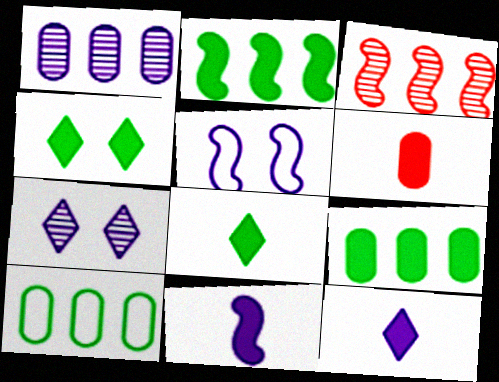[[1, 5, 12], 
[6, 8, 11]]